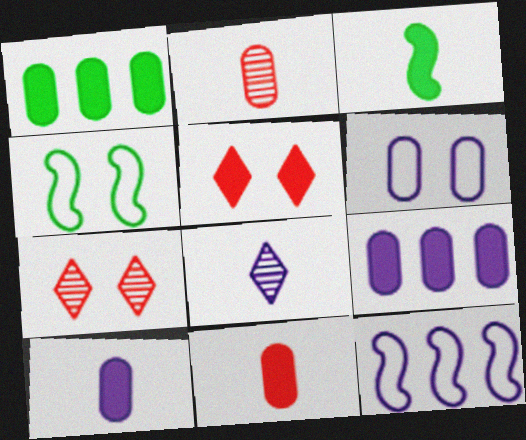[[1, 2, 6], 
[3, 5, 9]]